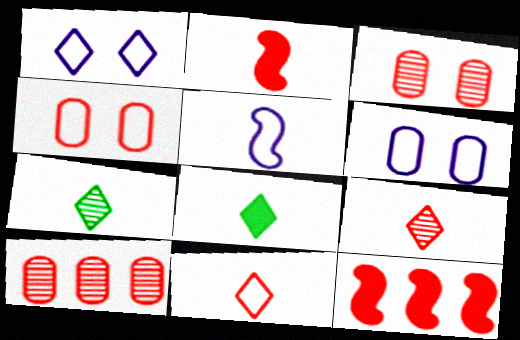[[3, 11, 12], 
[4, 9, 12], 
[6, 7, 12]]